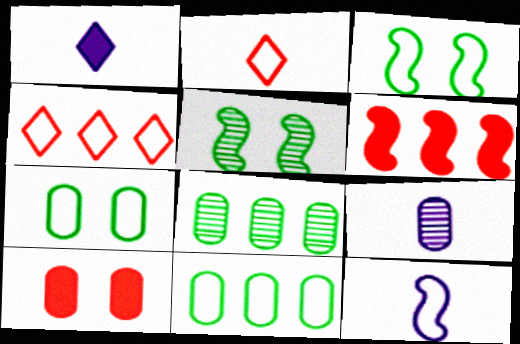[[1, 9, 12], 
[4, 7, 12], 
[5, 6, 12], 
[9, 10, 11]]